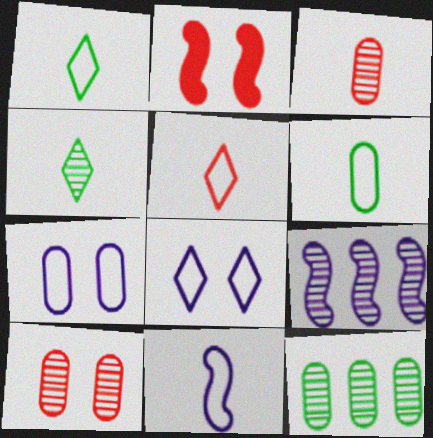[[4, 9, 10], 
[5, 6, 11]]